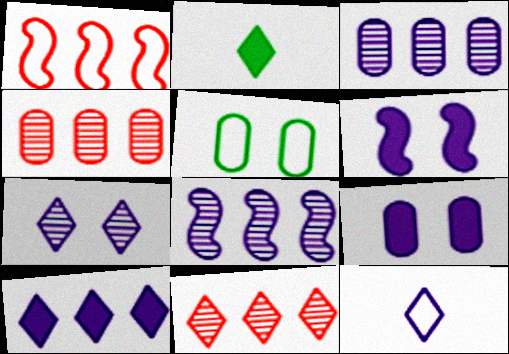[[1, 5, 12], 
[3, 6, 12], 
[7, 10, 12], 
[8, 9, 12]]